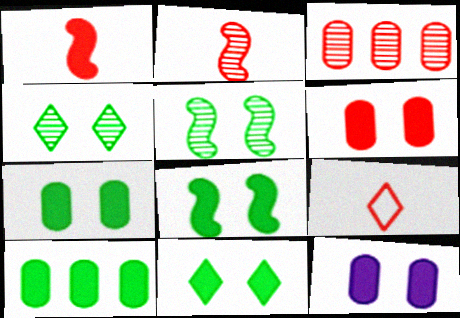[[6, 7, 12], 
[7, 8, 11]]